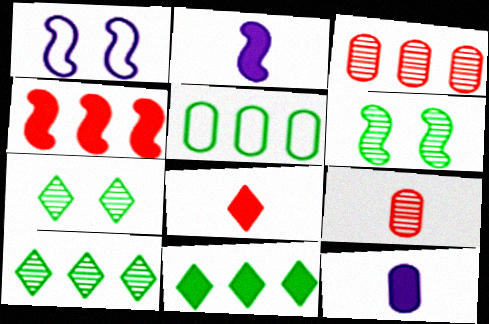[[1, 9, 11]]